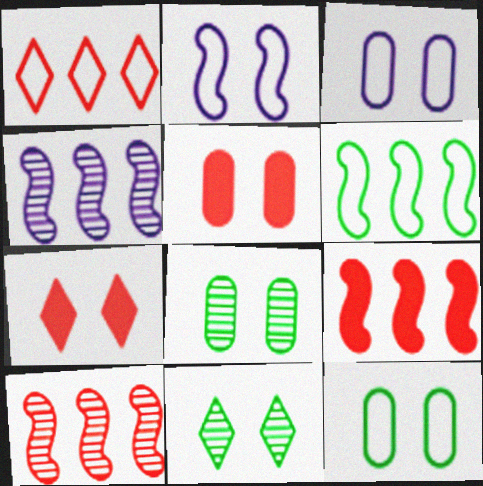[[2, 5, 11], 
[2, 7, 8], 
[3, 5, 8], 
[4, 6, 9]]